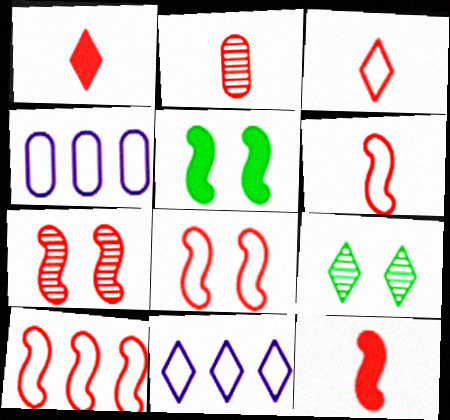[[1, 2, 6], 
[1, 9, 11], 
[2, 3, 12], 
[2, 5, 11], 
[4, 9, 12], 
[6, 8, 10], 
[7, 10, 12]]